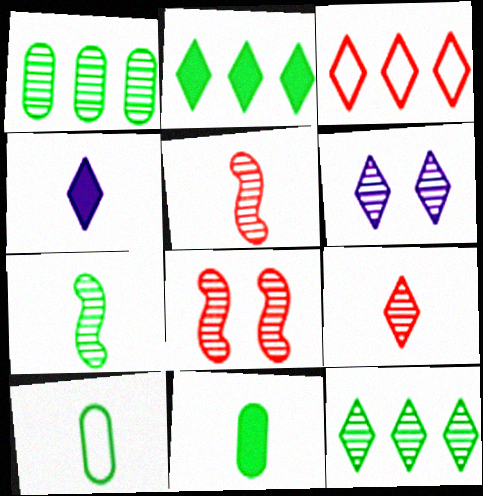[[1, 5, 6], 
[4, 5, 10], 
[6, 9, 12]]